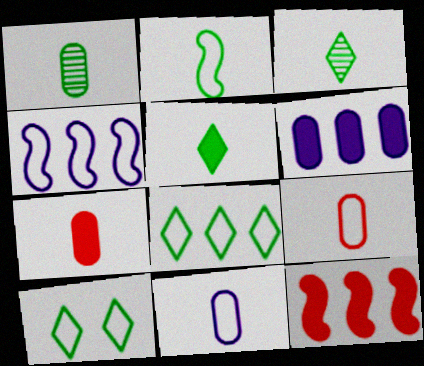[[1, 2, 5], 
[1, 7, 11], 
[4, 9, 10]]